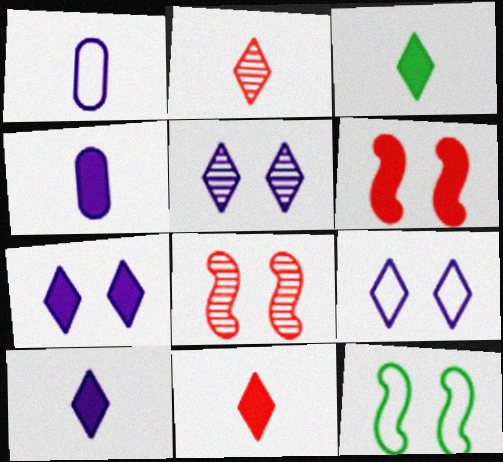[[3, 10, 11], 
[5, 7, 9]]